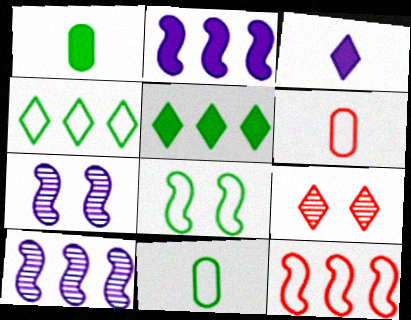[[2, 9, 11], 
[3, 4, 9], 
[4, 8, 11], 
[5, 6, 7]]